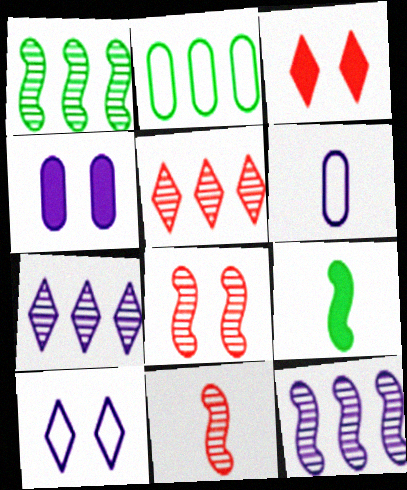[[1, 3, 6]]